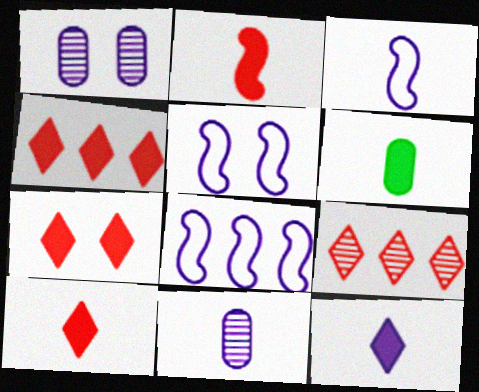[[1, 8, 12], 
[2, 6, 12], 
[3, 5, 8], 
[3, 11, 12], 
[4, 7, 10], 
[5, 6, 9]]